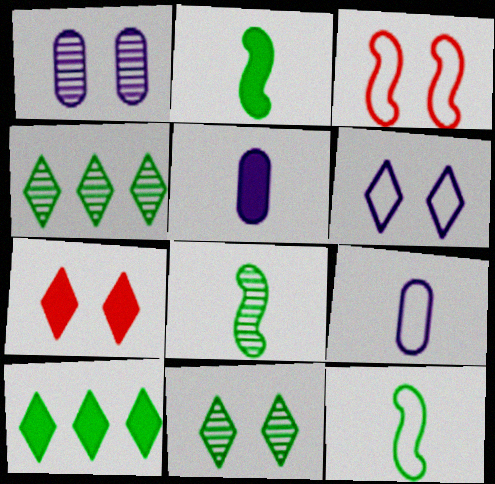[[2, 8, 12], 
[3, 4, 5], 
[6, 7, 11]]